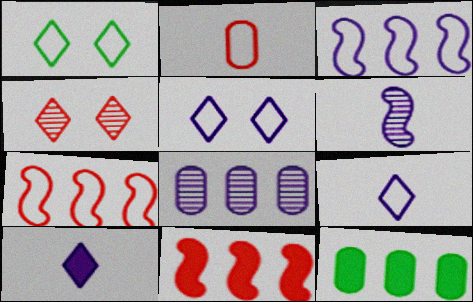[[1, 2, 3], 
[2, 4, 11]]